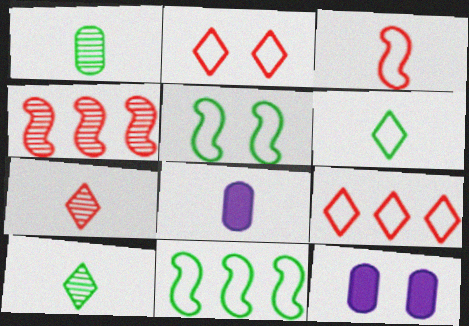[[3, 8, 10], 
[4, 6, 12], 
[7, 11, 12]]